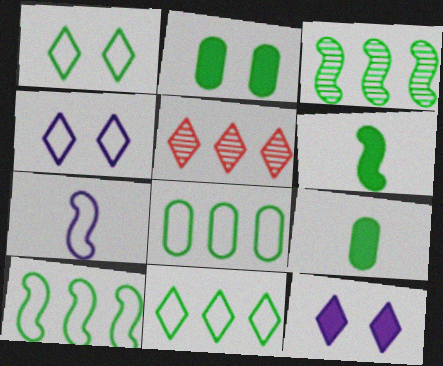[[1, 3, 9], 
[2, 5, 7], 
[8, 10, 11]]